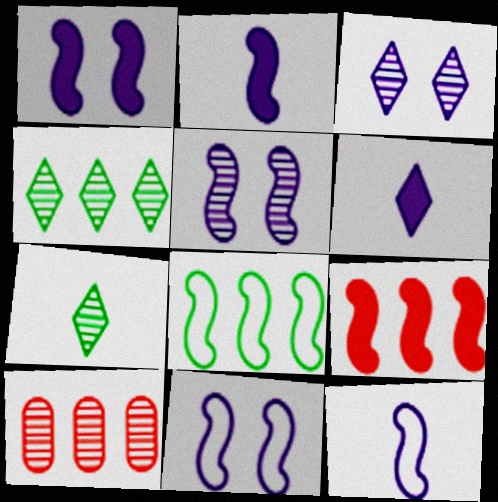[[1, 5, 11], 
[5, 7, 10]]